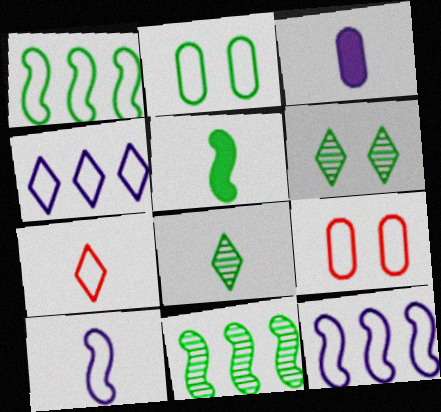[[2, 7, 12]]